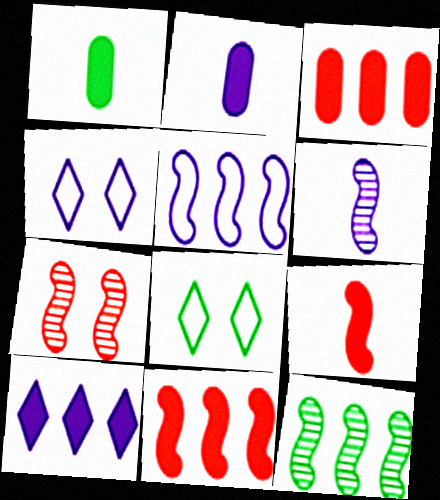[[1, 8, 12], 
[3, 6, 8], 
[5, 11, 12], 
[6, 7, 12]]